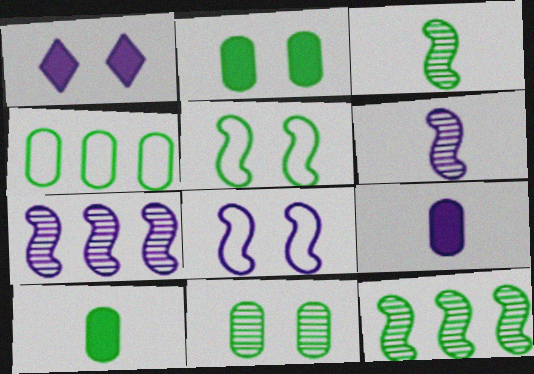[[4, 10, 11]]